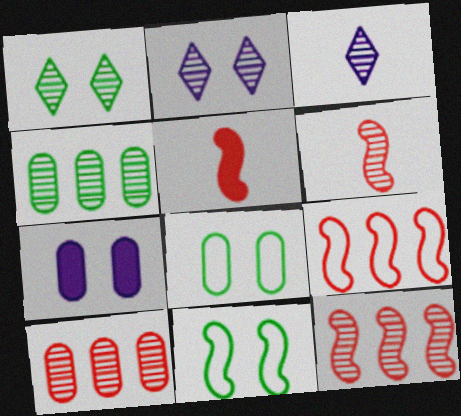[[2, 4, 6]]